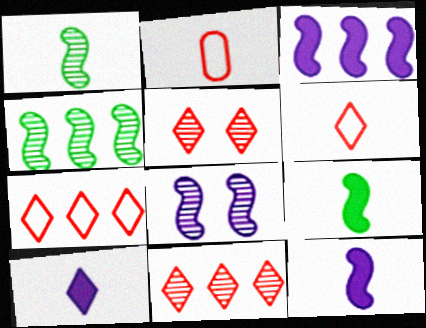[[1, 2, 10]]